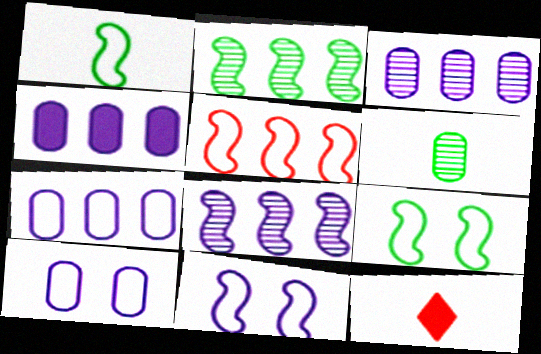[[1, 5, 11], 
[2, 10, 12], 
[3, 4, 7], 
[3, 9, 12]]